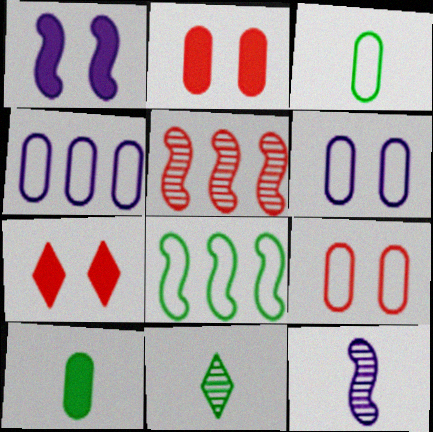[[3, 4, 9]]